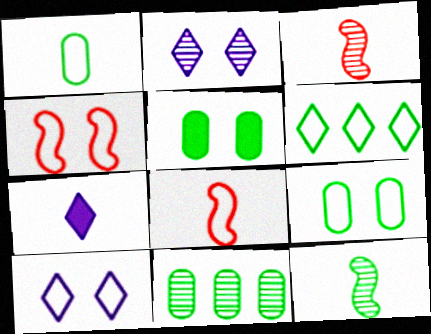[[1, 3, 7], 
[1, 5, 11], 
[2, 3, 11], 
[2, 4, 5], 
[4, 7, 11], 
[4, 9, 10], 
[5, 6, 12]]